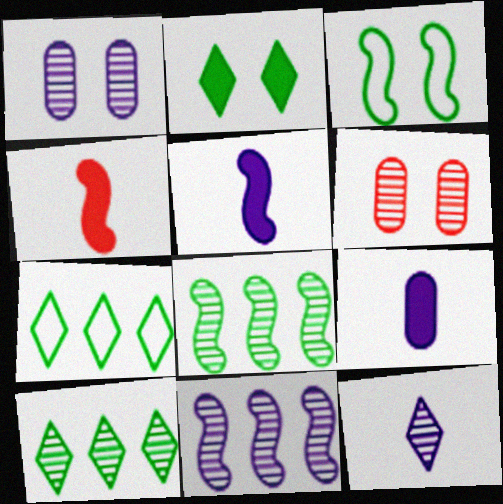[[1, 4, 7], 
[1, 11, 12], 
[3, 4, 11], 
[5, 6, 7], 
[6, 8, 12]]